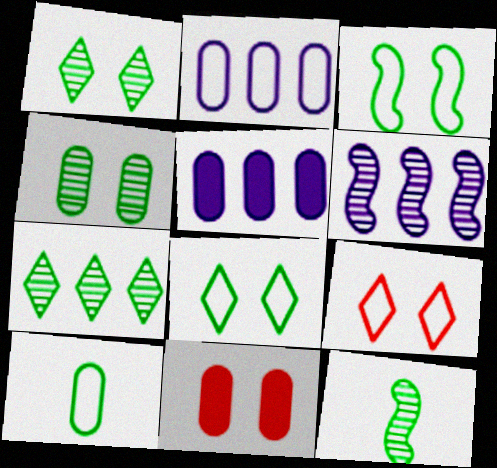[[4, 7, 12], 
[5, 9, 12]]